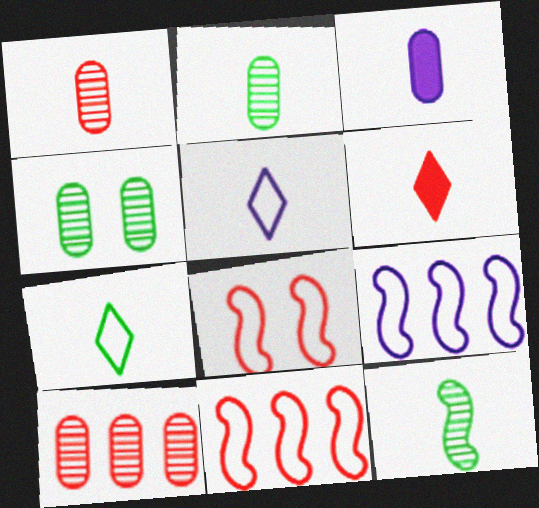[[4, 6, 9], 
[6, 8, 10]]